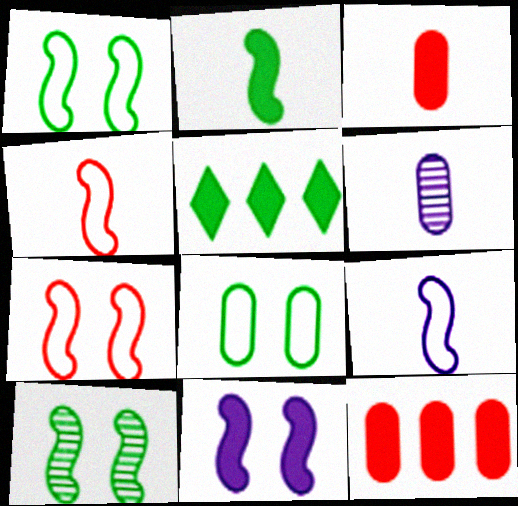[[3, 5, 11], 
[5, 6, 7], 
[6, 8, 12], 
[7, 10, 11]]